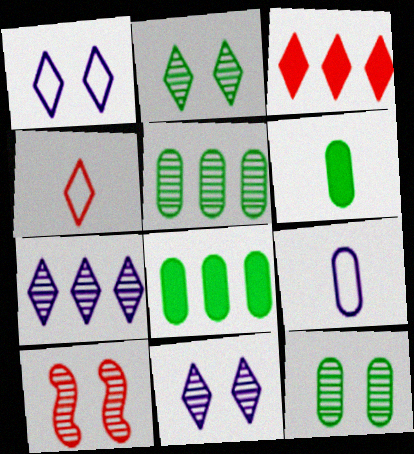[[10, 11, 12]]